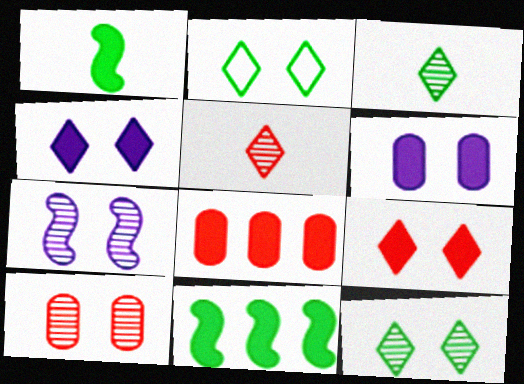[[1, 4, 8], 
[7, 10, 12]]